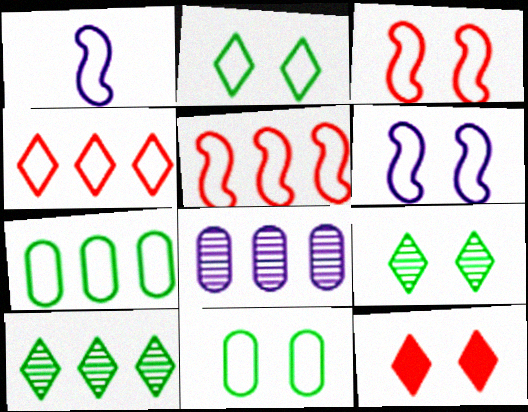[[1, 4, 11]]